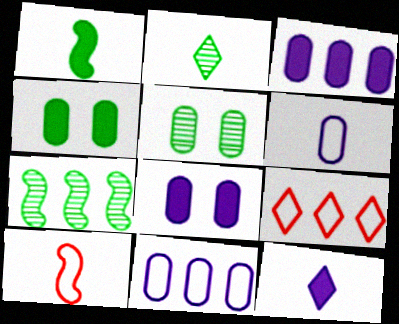[[2, 5, 7], 
[3, 7, 9]]